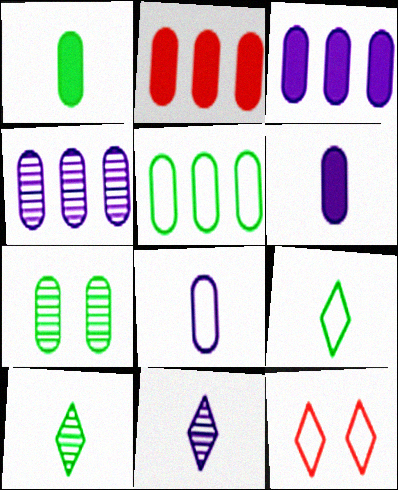[[1, 5, 7], 
[2, 4, 5], 
[2, 7, 8]]